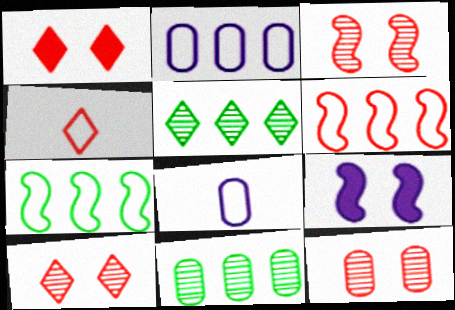[[3, 10, 12], 
[4, 9, 11]]